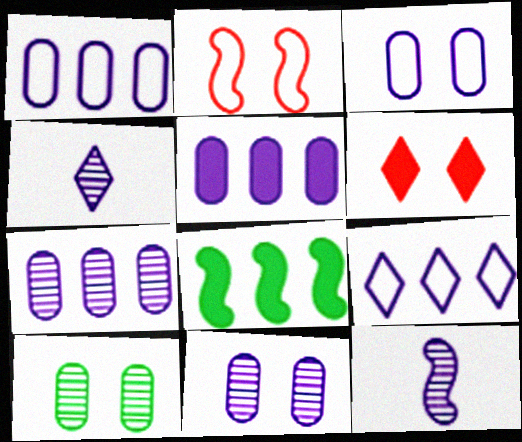[[1, 5, 7], 
[2, 8, 12]]